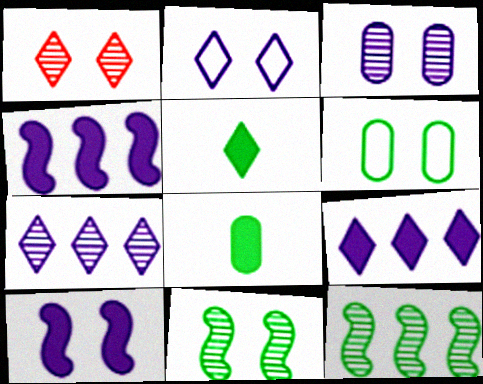[[1, 3, 11], 
[1, 6, 10], 
[2, 3, 10], 
[5, 6, 12]]